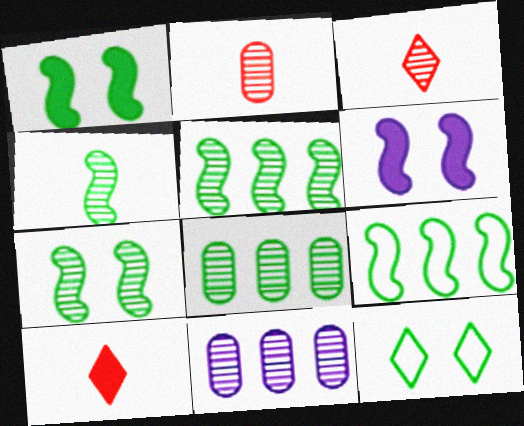[[1, 4, 9], 
[3, 7, 11], 
[4, 5, 7]]